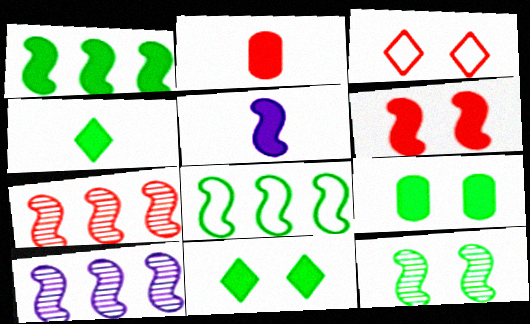[[1, 4, 9], 
[1, 5, 6], 
[2, 3, 7], 
[2, 4, 5]]